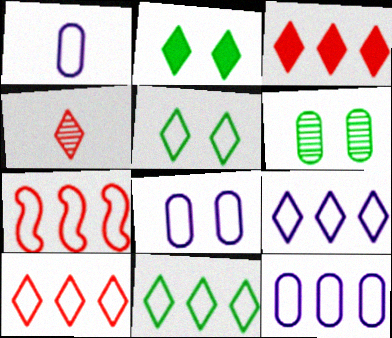[[1, 5, 7], 
[1, 8, 12], 
[2, 4, 9], 
[7, 11, 12], 
[9, 10, 11]]